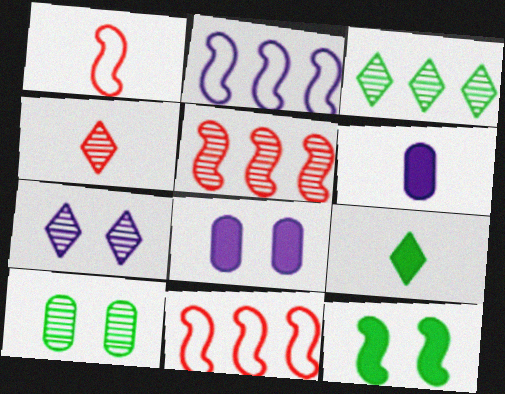[[1, 3, 8], 
[2, 6, 7], 
[3, 4, 7]]